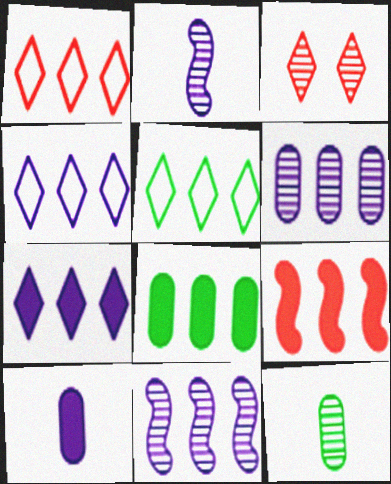[[1, 4, 5], 
[1, 8, 11], 
[3, 11, 12], 
[5, 6, 9], 
[7, 8, 9]]